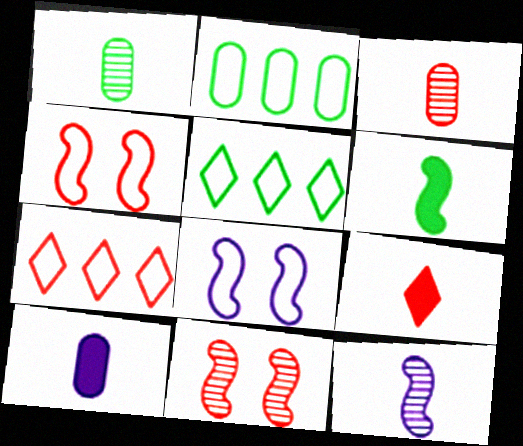[[5, 10, 11], 
[6, 9, 10]]